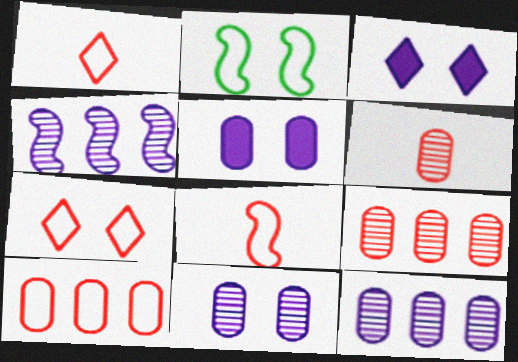[[7, 8, 10]]